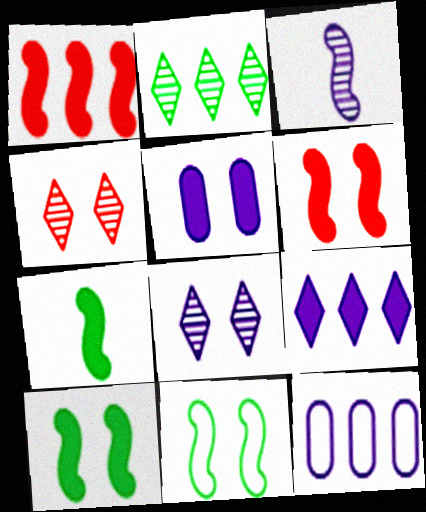[[1, 2, 12], 
[1, 3, 11], 
[4, 5, 11], 
[4, 7, 12]]